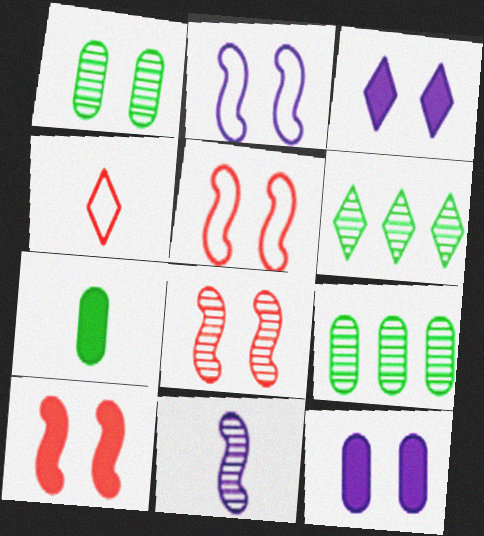[[1, 3, 5], 
[3, 4, 6], 
[4, 7, 11], 
[5, 8, 10]]